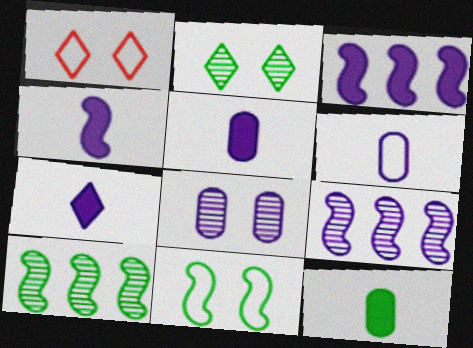[[1, 5, 10], 
[1, 9, 12], 
[4, 5, 7]]